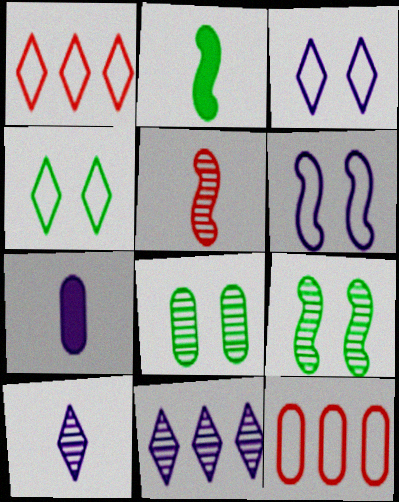[[1, 7, 9], 
[5, 8, 11], 
[6, 7, 11], 
[7, 8, 12]]